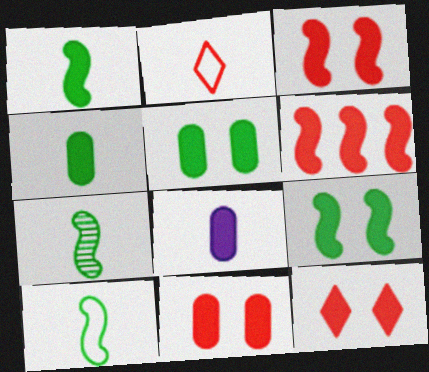[[1, 7, 10], 
[2, 7, 8], 
[3, 11, 12]]